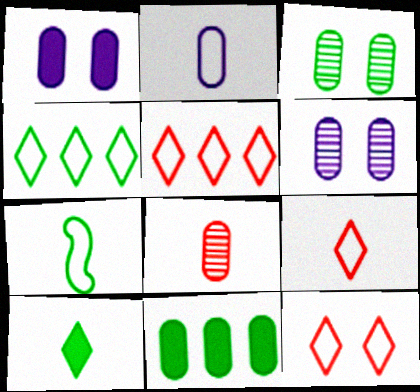[[2, 7, 9], 
[5, 9, 12]]